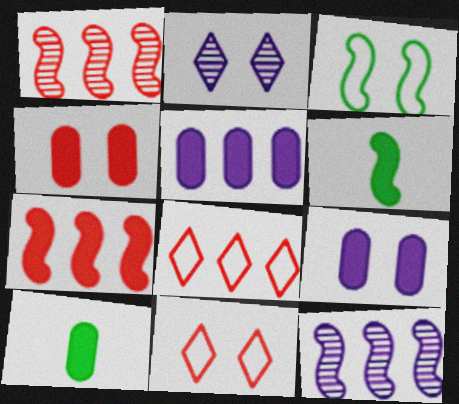[[2, 3, 4], 
[4, 5, 10], 
[10, 11, 12]]